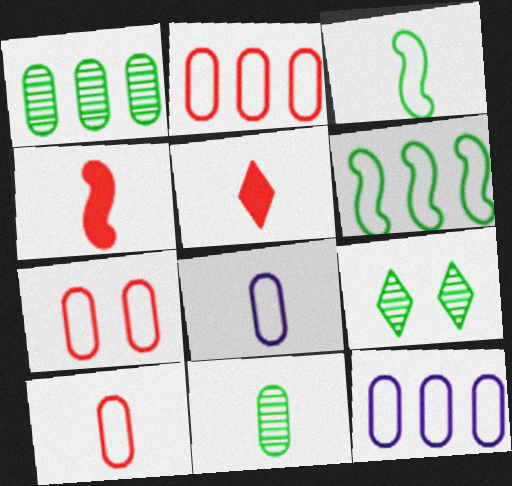[[2, 7, 10], 
[4, 9, 12]]